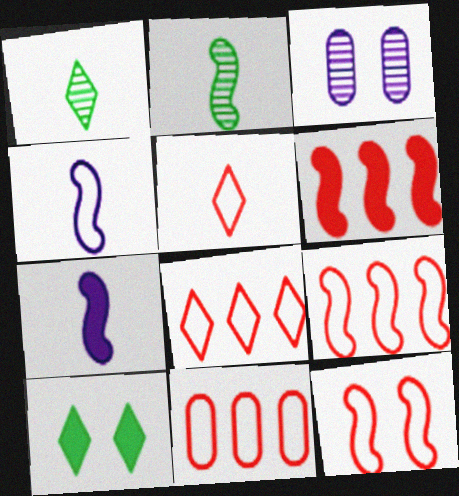[[3, 10, 12], 
[5, 11, 12], 
[8, 9, 11]]